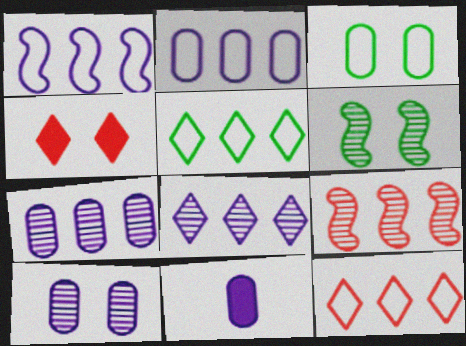[[2, 10, 11], 
[6, 11, 12]]